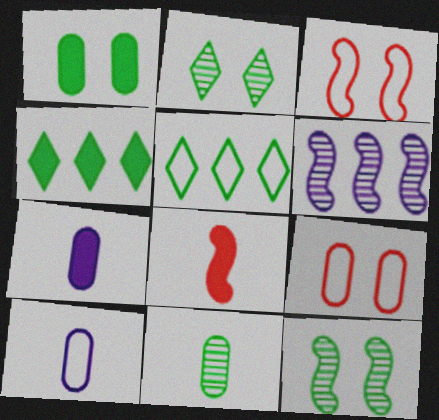[[3, 5, 10]]